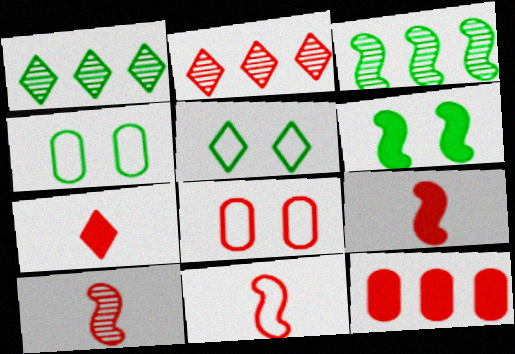[[2, 8, 9], 
[9, 10, 11]]